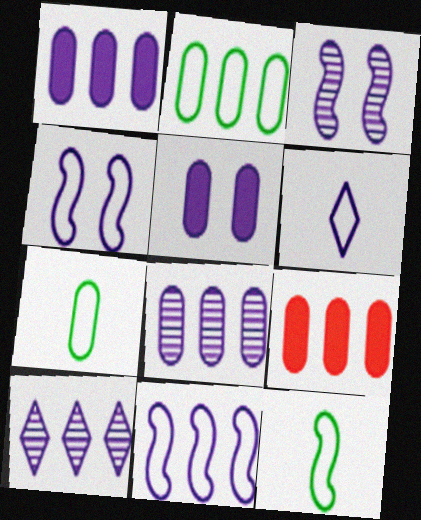[[1, 3, 6], 
[1, 10, 11], 
[2, 8, 9]]